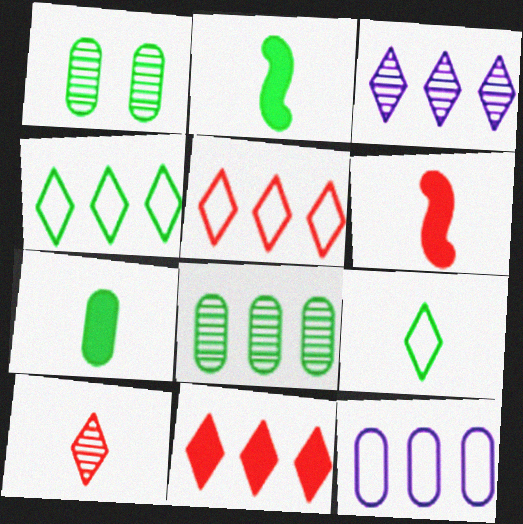[[1, 2, 4], 
[3, 4, 11]]